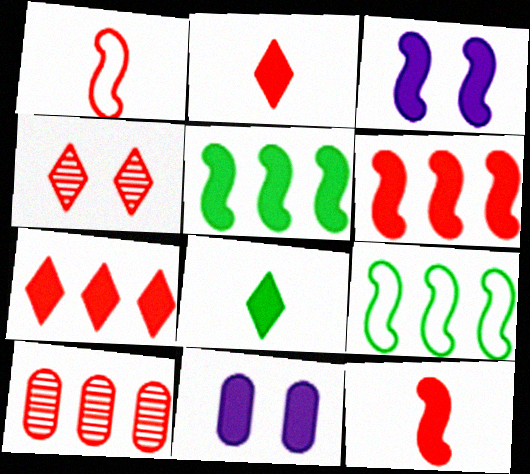[[2, 5, 11], 
[3, 5, 12], 
[6, 8, 11]]